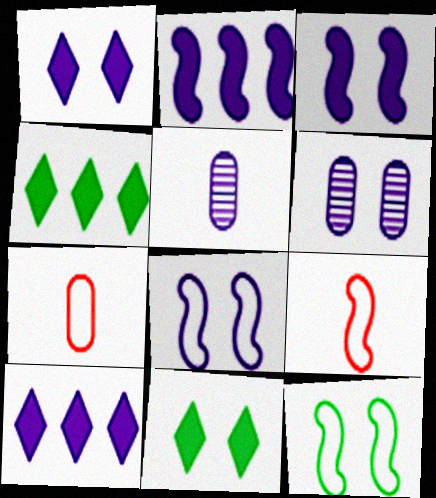[[1, 6, 8], 
[4, 6, 9], 
[5, 8, 10]]